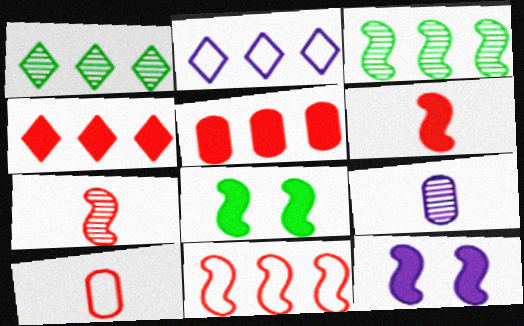[[1, 2, 4], 
[1, 10, 12], 
[2, 3, 5], 
[2, 9, 12]]